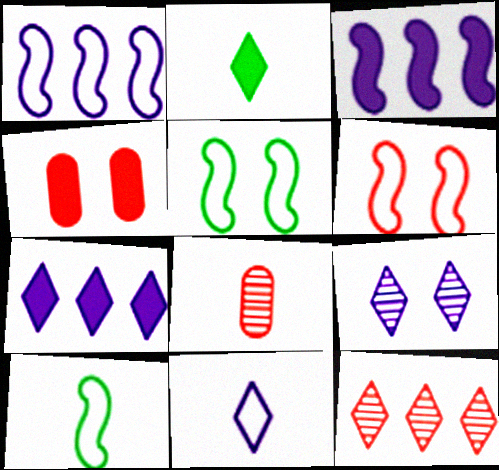[[1, 6, 10], 
[2, 3, 4], 
[4, 5, 9], 
[5, 7, 8], 
[7, 9, 11]]